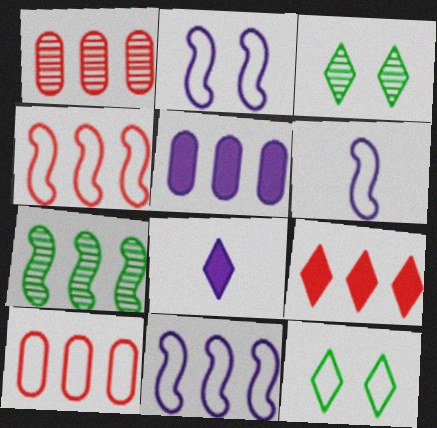[[1, 4, 9], 
[2, 6, 11], 
[6, 10, 12]]